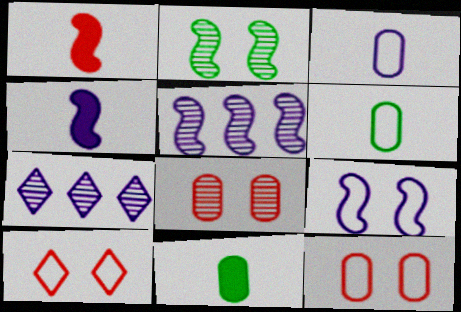[[4, 5, 9], 
[5, 10, 11]]